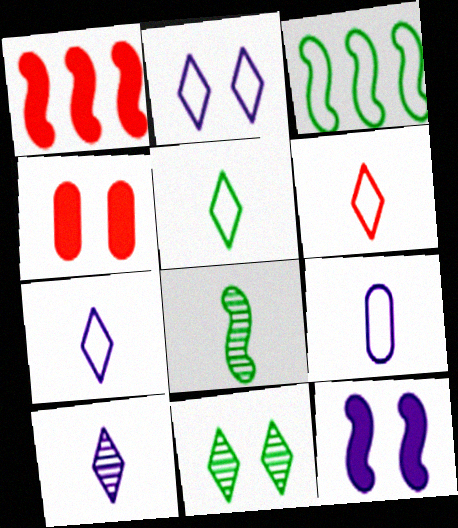[[1, 9, 11], 
[3, 4, 10], 
[5, 6, 7]]